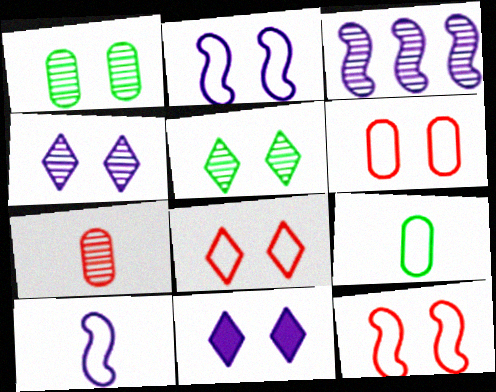[[1, 11, 12], 
[3, 5, 7], 
[5, 8, 11], 
[6, 8, 12]]